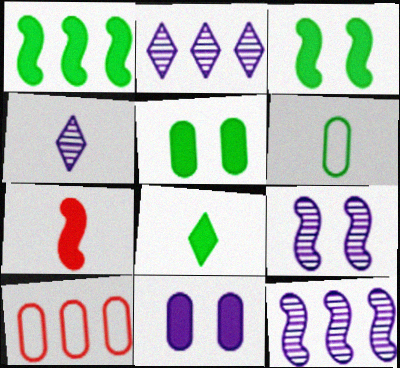[[1, 2, 10], 
[1, 5, 8], 
[3, 4, 10], 
[4, 6, 7], 
[8, 9, 10]]